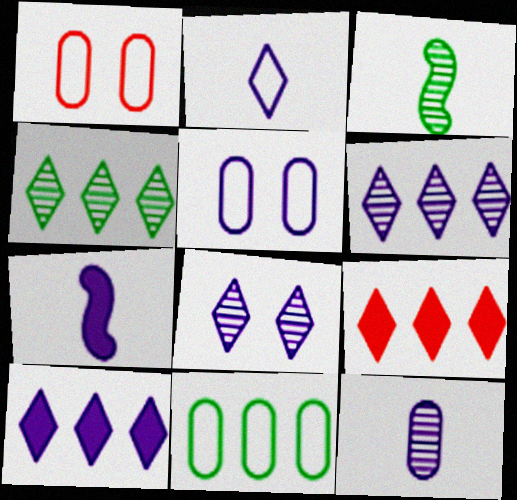[[1, 3, 10], 
[1, 4, 7], 
[2, 7, 12], 
[2, 8, 10], 
[3, 5, 9], 
[5, 6, 7]]